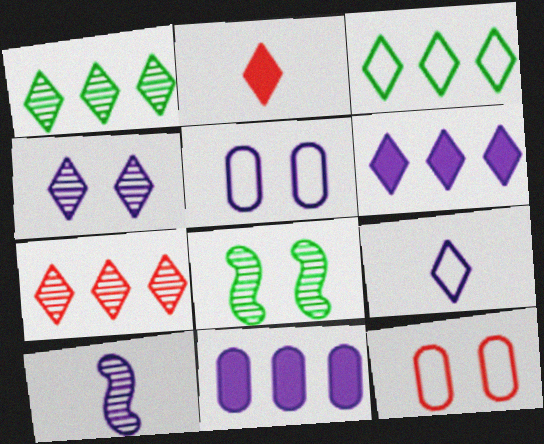[[2, 3, 4], 
[3, 6, 7], 
[4, 6, 9], 
[5, 6, 10]]